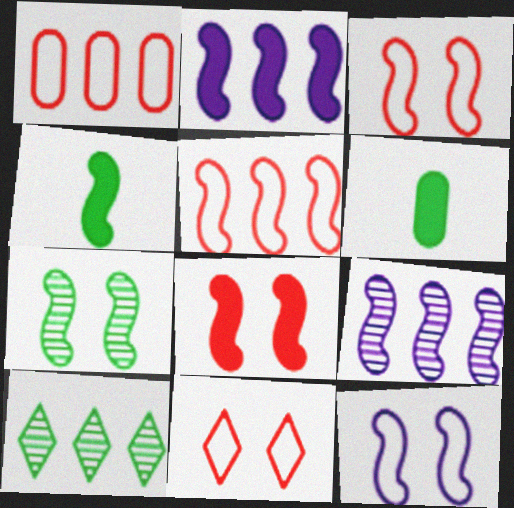[[1, 2, 10], 
[2, 4, 8], 
[3, 4, 9], 
[6, 9, 11], 
[7, 8, 12]]